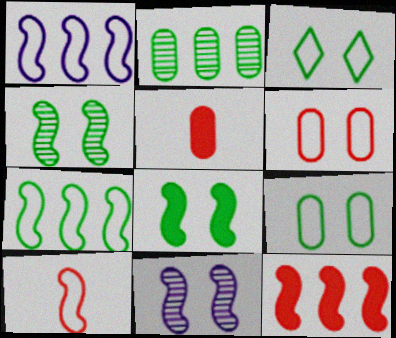[]